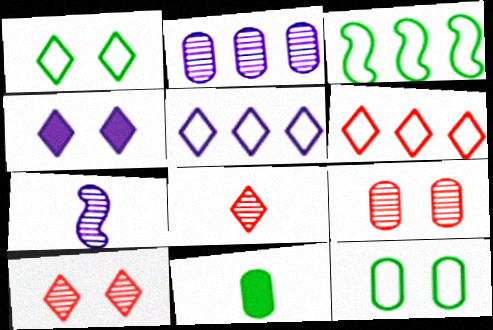[[1, 4, 10]]